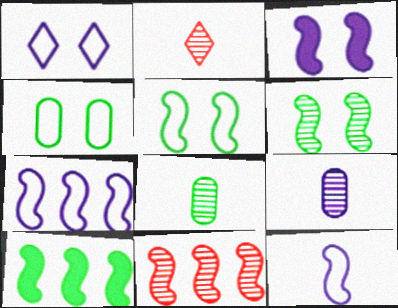[[7, 10, 11]]